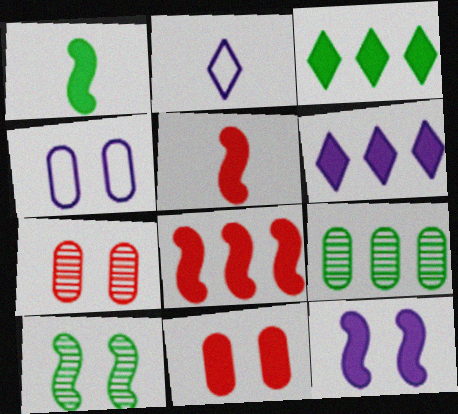[[1, 6, 11], 
[1, 8, 12]]